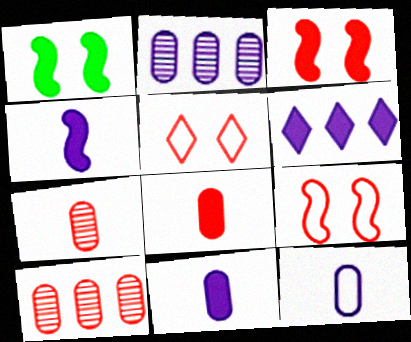[[1, 6, 8]]